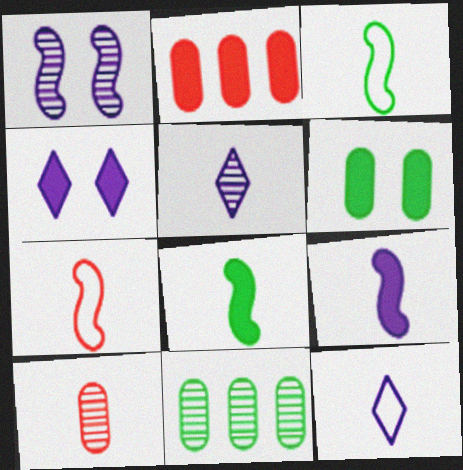[[2, 4, 8], 
[4, 7, 11], 
[8, 10, 12]]